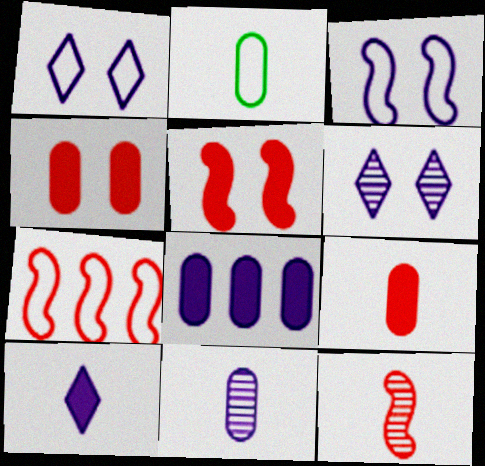[[1, 2, 7], 
[2, 9, 11], 
[2, 10, 12], 
[5, 7, 12]]